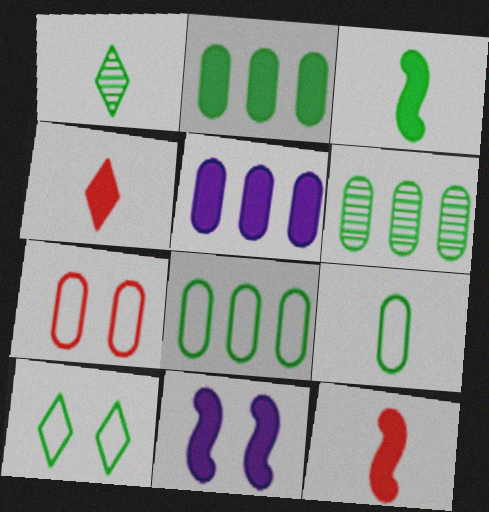[[1, 3, 9], 
[2, 4, 11], 
[2, 6, 8], 
[3, 6, 10]]